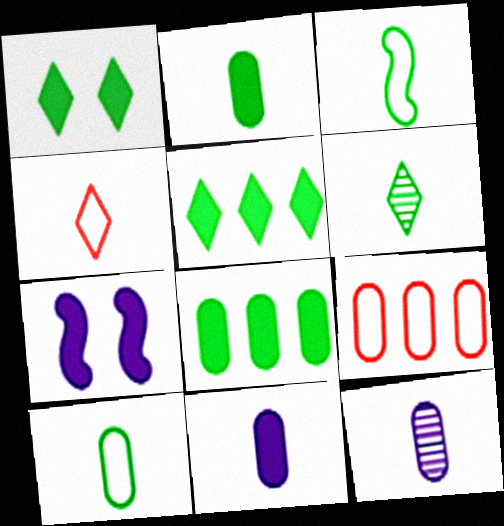[[2, 3, 6], 
[6, 7, 9]]